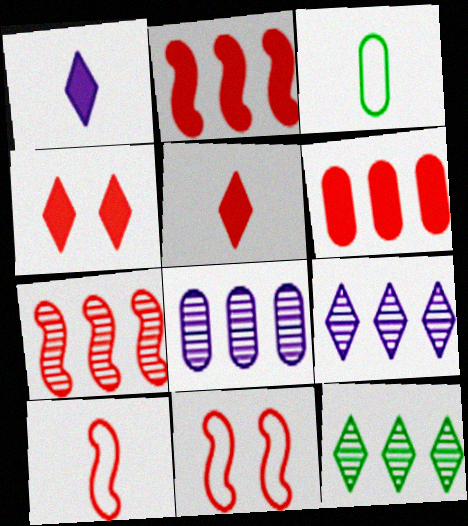[[7, 8, 12]]